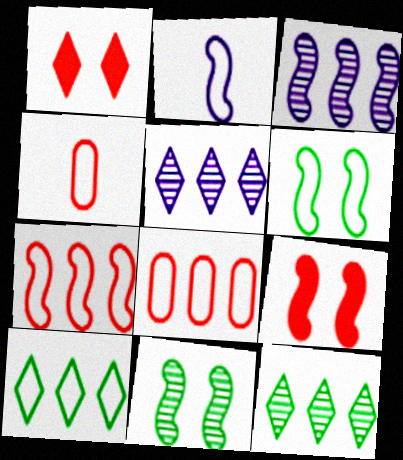[[2, 6, 7]]